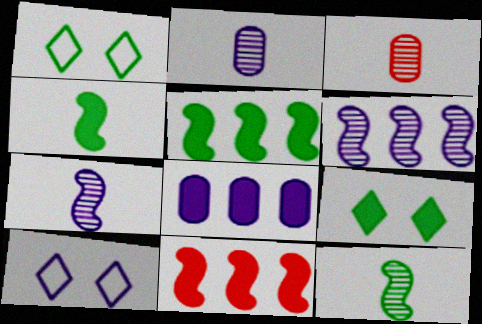[[1, 2, 11], 
[3, 5, 10], 
[7, 8, 10]]